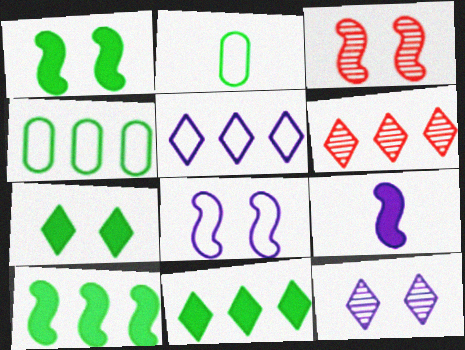[[1, 3, 8], 
[5, 6, 11]]